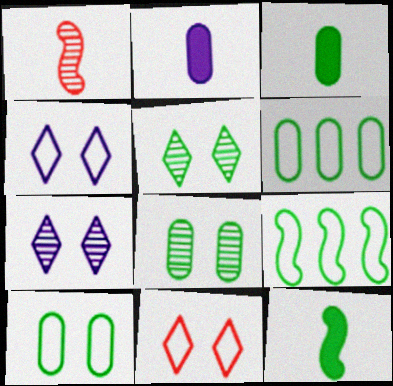[[3, 5, 9], 
[3, 6, 8], 
[5, 6, 12]]